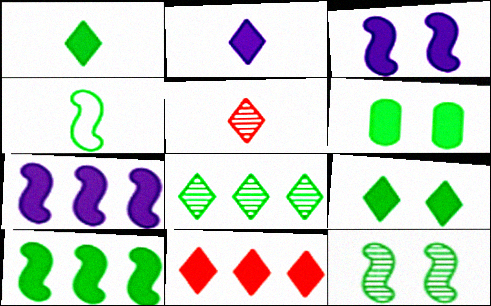[[1, 6, 10], 
[2, 9, 11], 
[4, 6, 8], 
[4, 10, 12]]